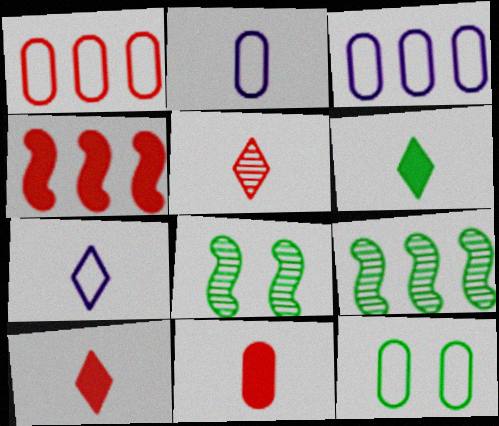[[1, 2, 12], 
[3, 8, 10], 
[5, 6, 7], 
[6, 9, 12]]